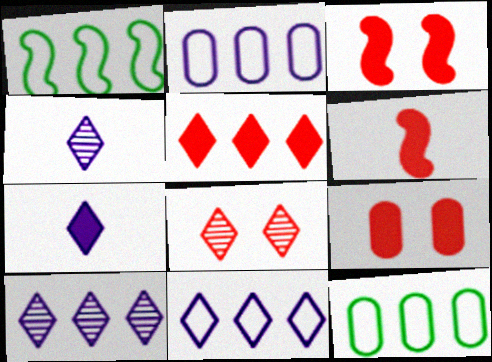[[1, 4, 9], 
[3, 4, 12], 
[5, 6, 9]]